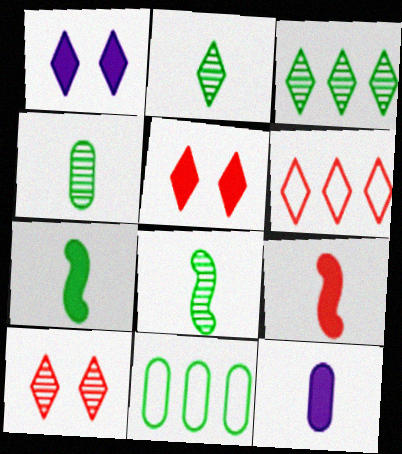[[1, 2, 6], 
[2, 4, 8]]